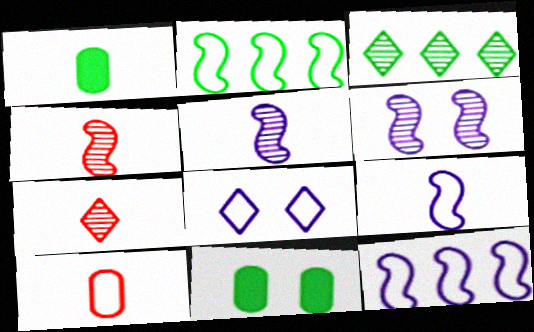[[1, 7, 9], 
[2, 8, 10], 
[7, 11, 12]]